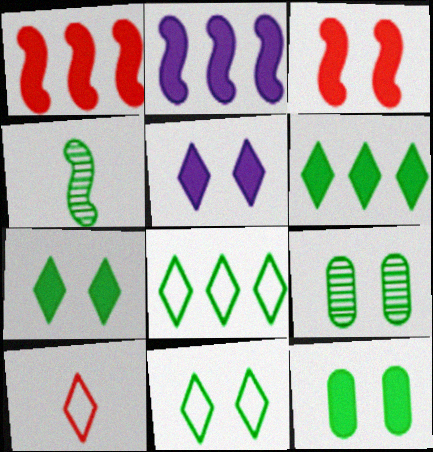[[2, 9, 10], 
[3, 5, 12], 
[4, 8, 12]]